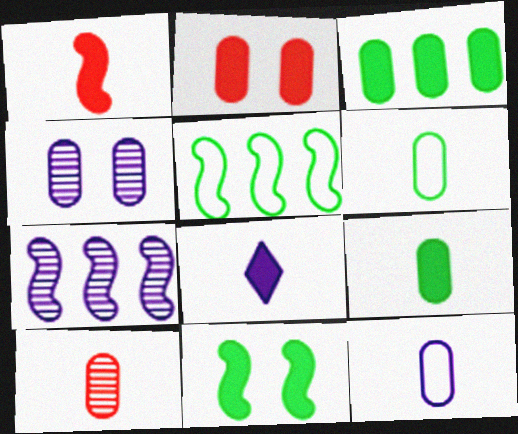[[1, 8, 9], 
[9, 10, 12]]